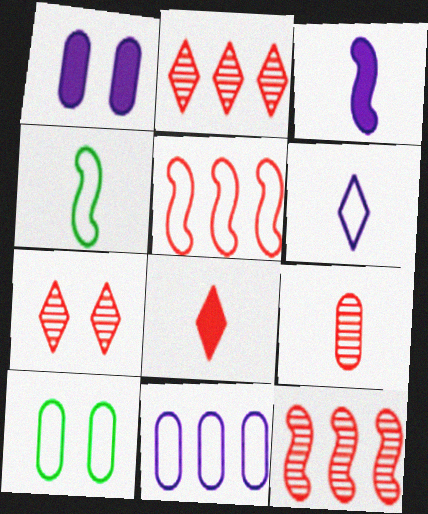[[1, 2, 4], 
[2, 3, 10], 
[5, 6, 10], 
[7, 9, 12]]